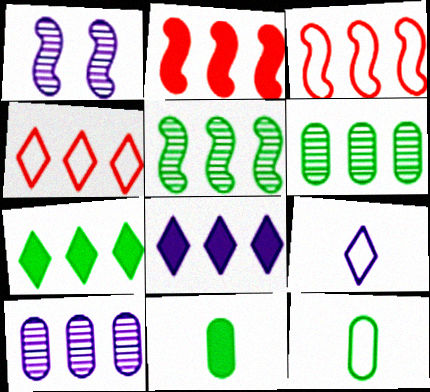[[1, 4, 11], 
[3, 6, 8], 
[3, 7, 10]]